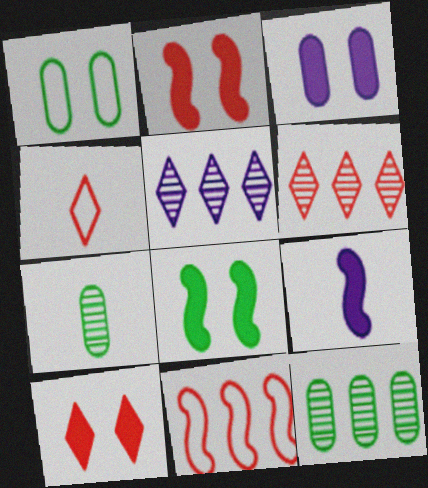[[1, 6, 9], 
[3, 8, 10], 
[4, 6, 10], 
[4, 7, 9]]